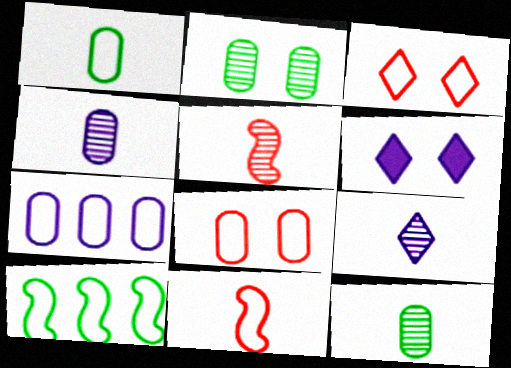[[1, 7, 8], 
[5, 9, 12]]